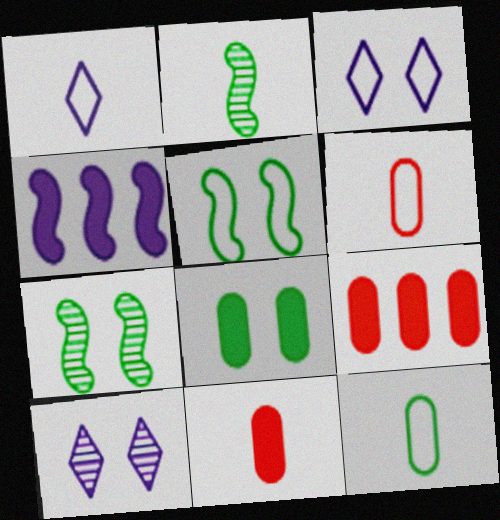[[1, 2, 11], 
[1, 7, 9], 
[2, 3, 9]]